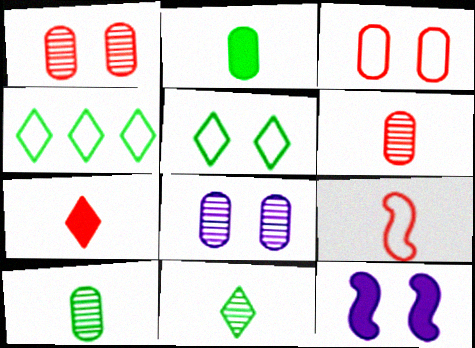[[1, 5, 12], 
[4, 6, 12], 
[6, 7, 9]]